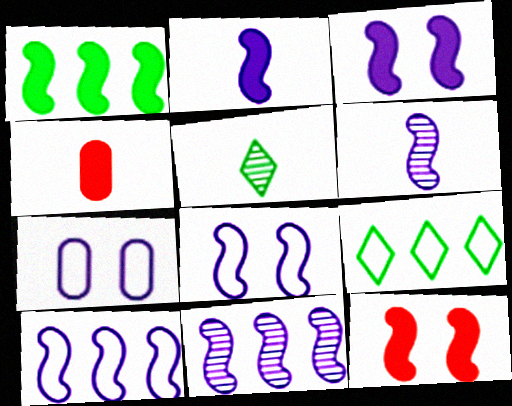[[1, 2, 12], 
[2, 8, 11], 
[3, 6, 10]]